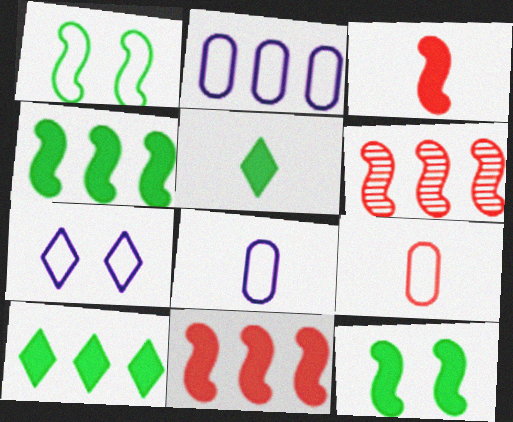[[2, 6, 10]]